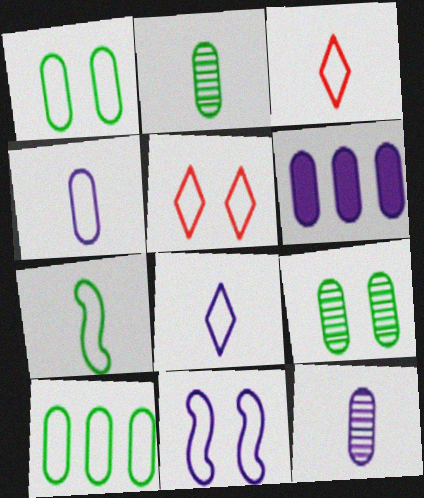[[1, 5, 11], 
[3, 4, 7], 
[3, 10, 11]]